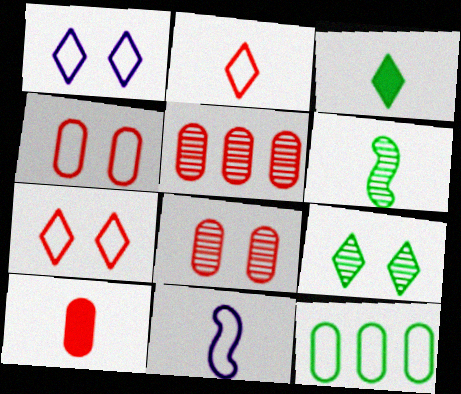[[4, 5, 10], 
[7, 11, 12]]